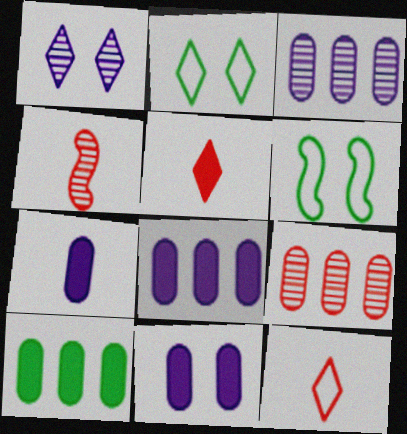[[2, 4, 8], 
[3, 5, 6], 
[7, 8, 11]]